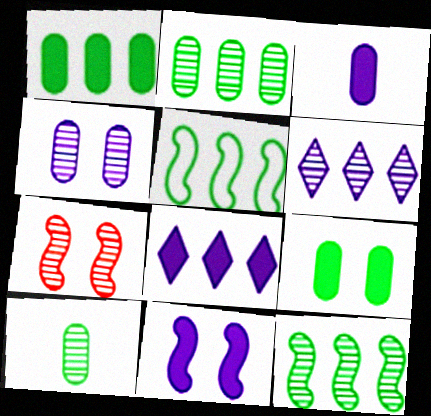[[3, 8, 11], 
[6, 7, 10]]